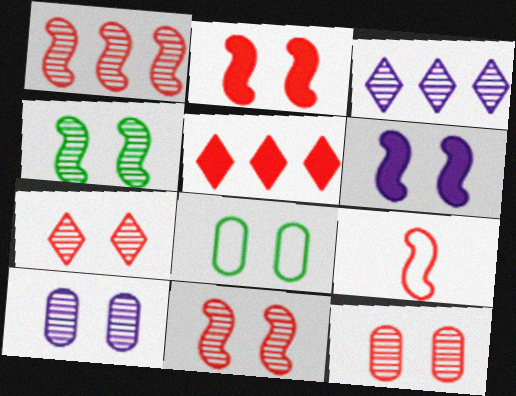[[1, 2, 9], 
[4, 7, 10], 
[5, 9, 12], 
[6, 7, 8], 
[7, 11, 12]]